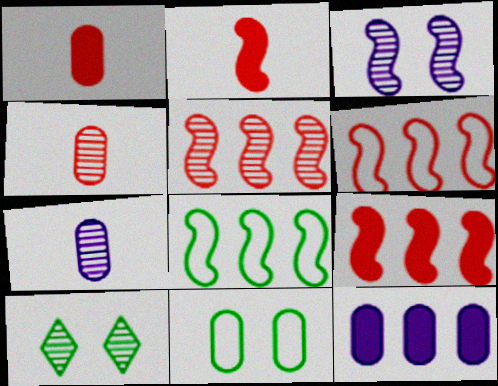[[2, 3, 8], 
[4, 11, 12], 
[5, 6, 9], 
[5, 7, 10]]